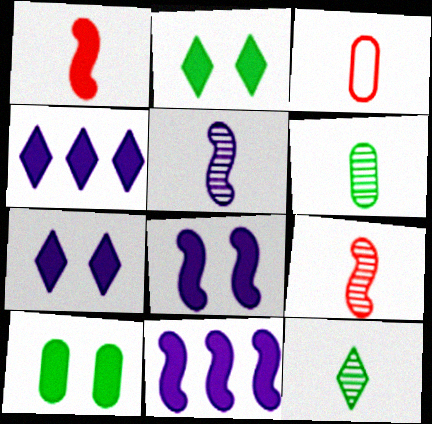[[1, 4, 10]]